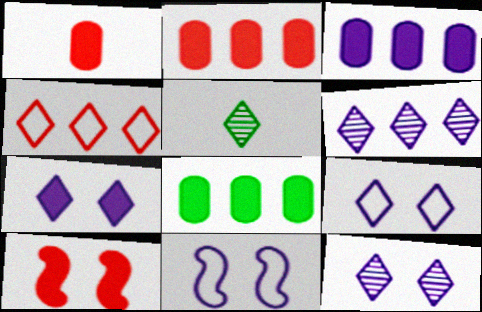[[2, 3, 8], 
[2, 5, 11], 
[4, 5, 7], 
[7, 9, 12]]